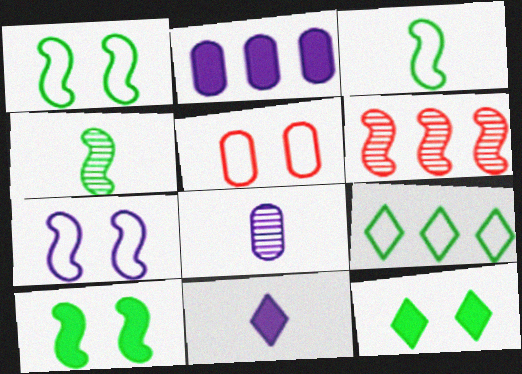[[2, 6, 9]]